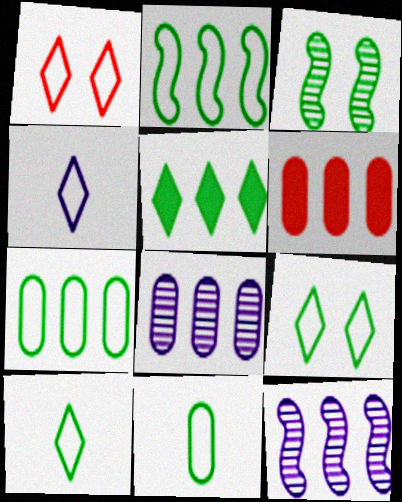[[2, 9, 11], 
[3, 4, 6], 
[3, 5, 11], 
[6, 7, 8]]